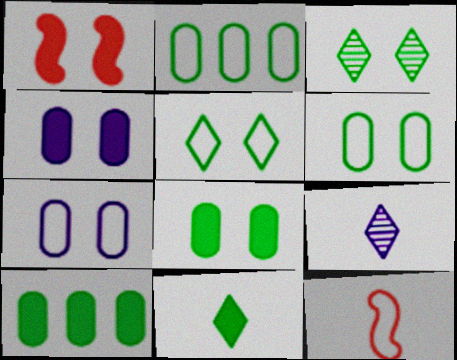[[1, 2, 9], 
[1, 3, 7]]